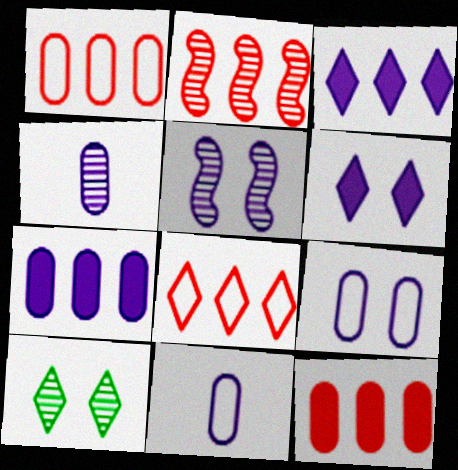[[2, 4, 10], 
[2, 8, 12], 
[3, 5, 11], 
[4, 7, 9], 
[5, 6, 9]]